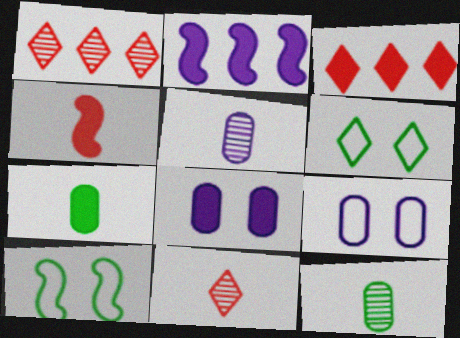[[3, 5, 10]]